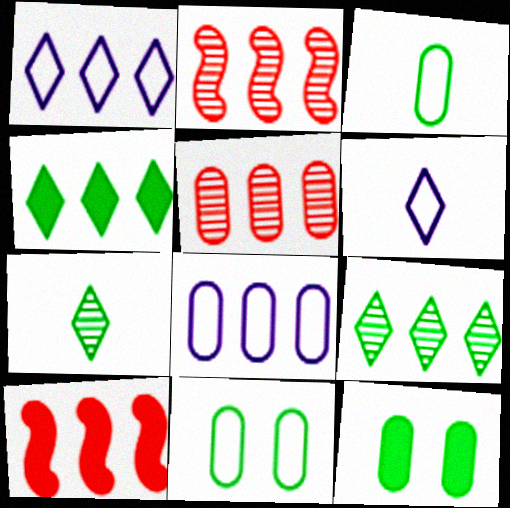[[2, 4, 8], 
[2, 6, 12], 
[8, 9, 10]]